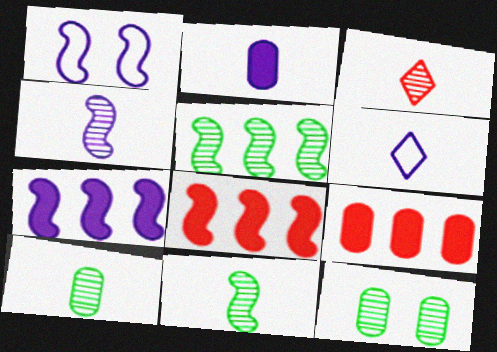[[1, 4, 7], 
[1, 8, 11], 
[2, 4, 6], 
[3, 4, 10], 
[6, 8, 12]]